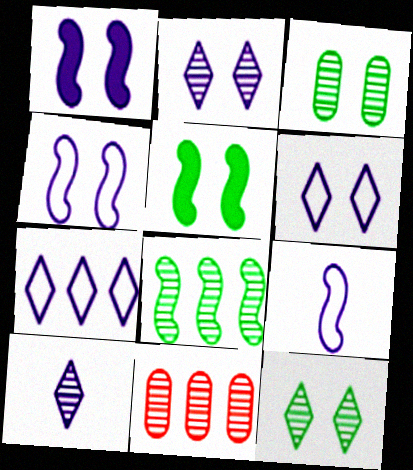[]